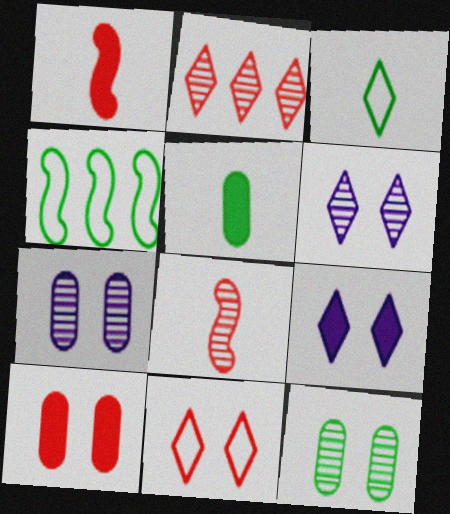[[2, 3, 9]]